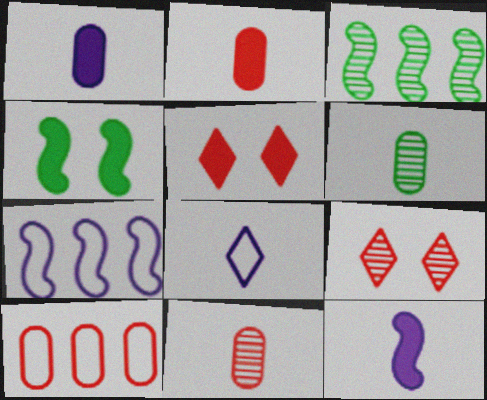[[5, 6, 7]]